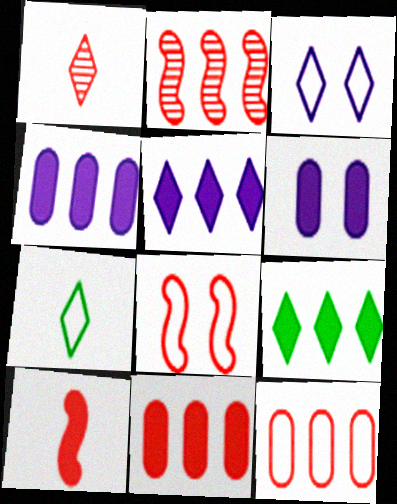[[1, 3, 9], 
[1, 8, 11], 
[2, 6, 7], 
[2, 8, 10], 
[6, 9, 10]]